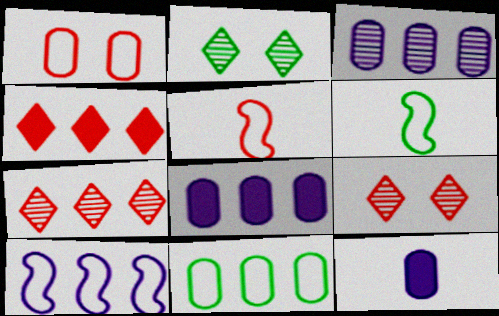[[2, 5, 8], 
[6, 8, 9]]